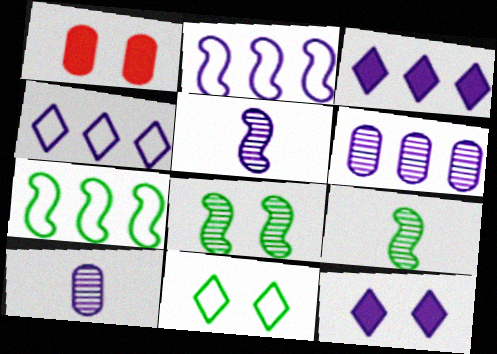[[1, 4, 9], 
[2, 3, 6], 
[2, 10, 12]]